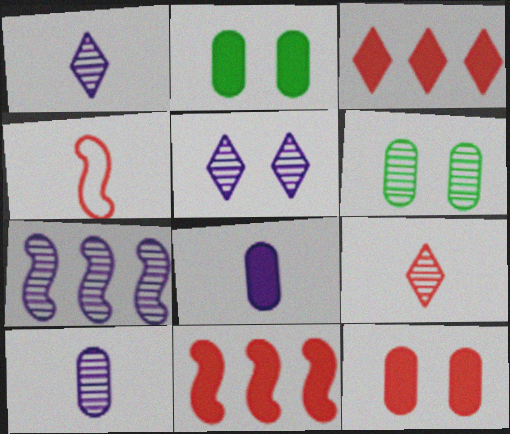[[5, 7, 10], 
[6, 7, 9]]